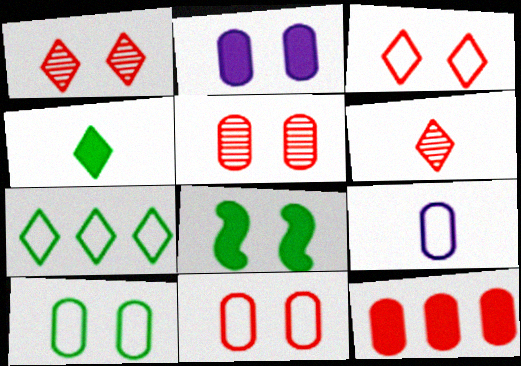[[2, 5, 10]]